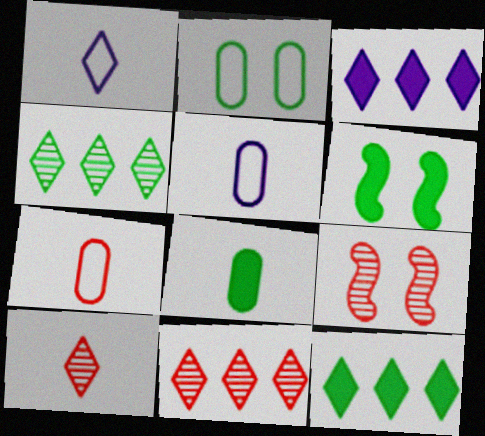[[5, 6, 11], 
[5, 9, 12], 
[6, 8, 12]]